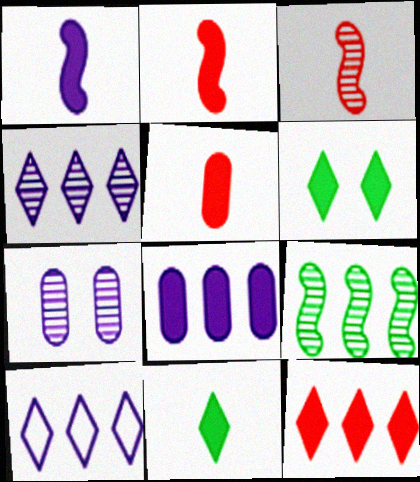[[1, 5, 11], 
[1, 7, 10], 
[2, 6, 8]]